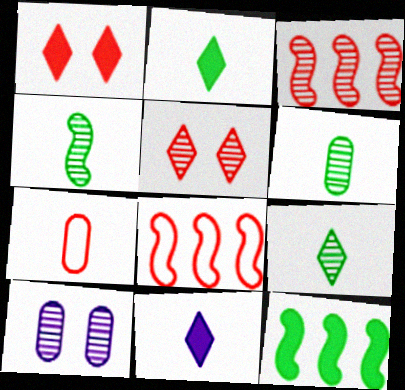[[1, 3, 7], 
[2, 8, 10], 
[3, 9, 10], 
[4, 6, 9], 
[4, 7, 11]]